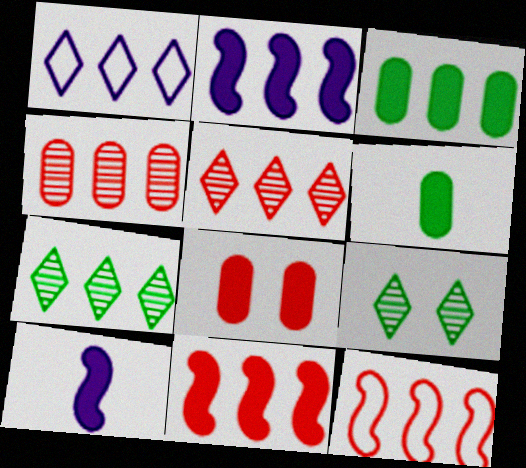[]